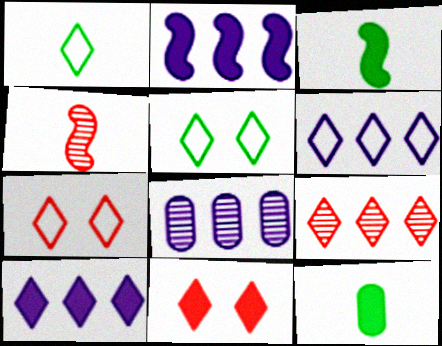[[1, 6, 7], 
[2, 6, 8], 
[2, 11, 12], 
[3, 7, 8]]